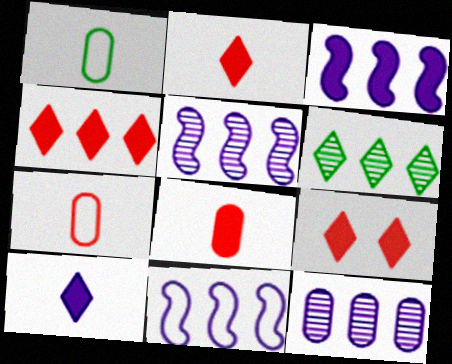[[1, 5, 9], 
[2, 4, 9], 
[3, 5, 11]]